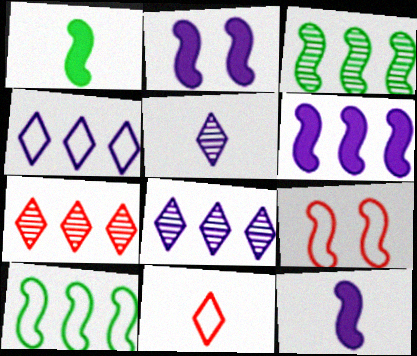[[2, 6, 12], 
[3, 9, 12]]